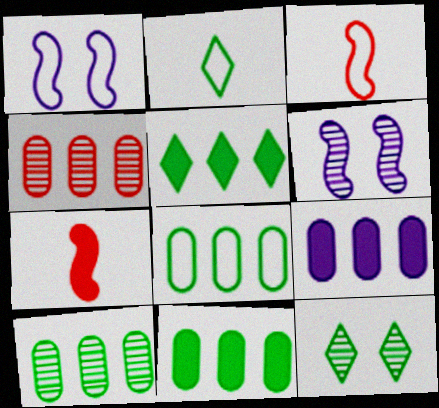[[2, 5, 12], 
[3, 9, 12], 
[4, 8, 9], 
[8, 10, 11]]